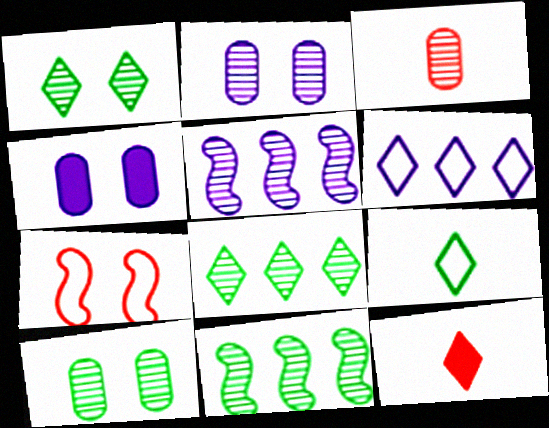[[1, 3, 5], 
[1, 4, 7], 
[1, 6, 12]]